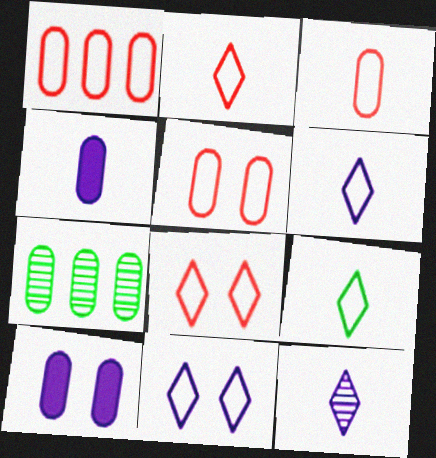[[1, 3, 5], 
[2, 6, 9], 
[3, 7, 10], 
[4, 5, 7]]